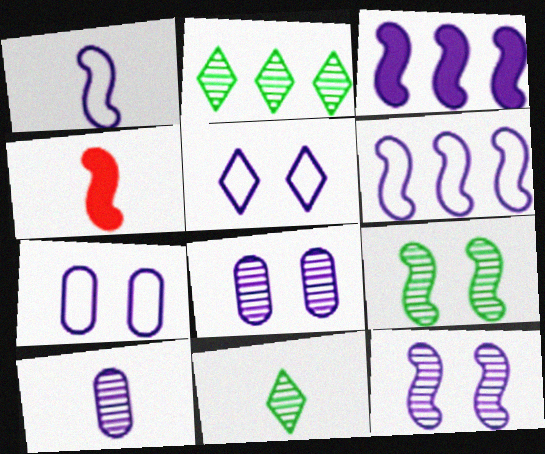[[1, 3, 12], 
[2, 4, 7], 
[3, 5, 10], 
[4, 6, 9]]